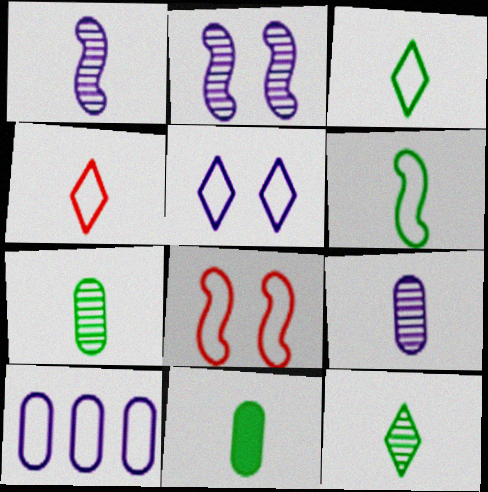[[1, 4, 11], 
[3, 8, 10], 
[6, 11, 12]]